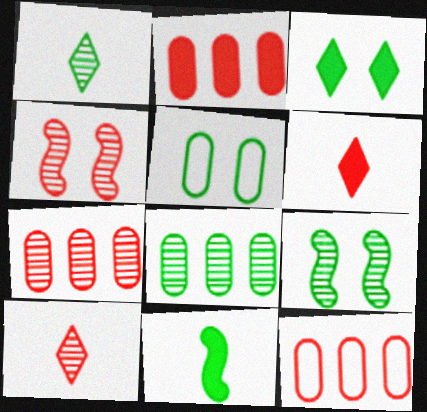[[1, 8, 9], 
[2, 7, 12], 
[3, 5, 9], 
[4, 6, 12], 
[4, 7, 10]]